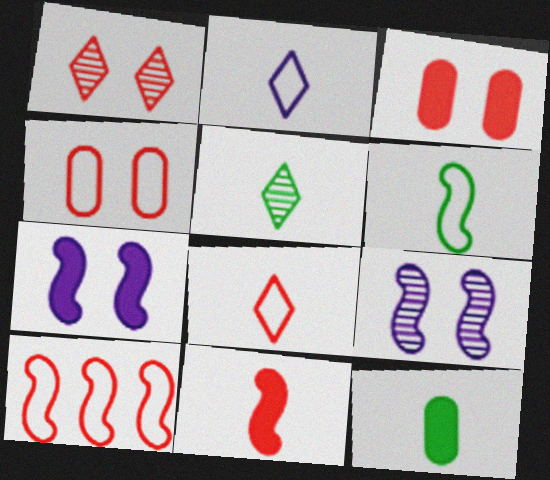[[4, 8, 10], 
[5, 6, 12]]